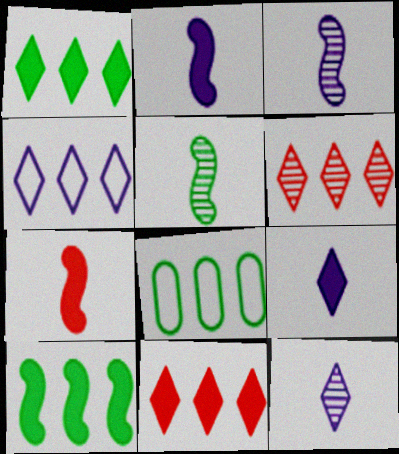[[1, 4, 6]]